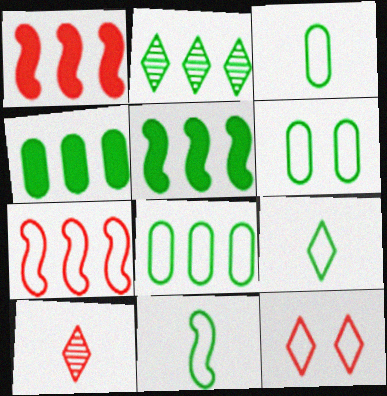[[2, 5, 8], 
[3, 6, 8], 
[3, 9, 11]]